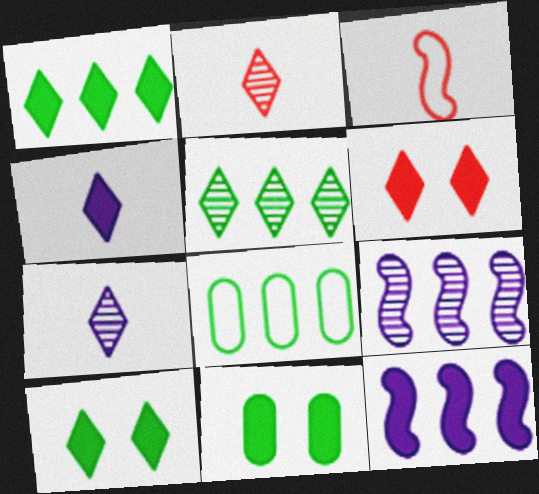[[1, 4, 6]]